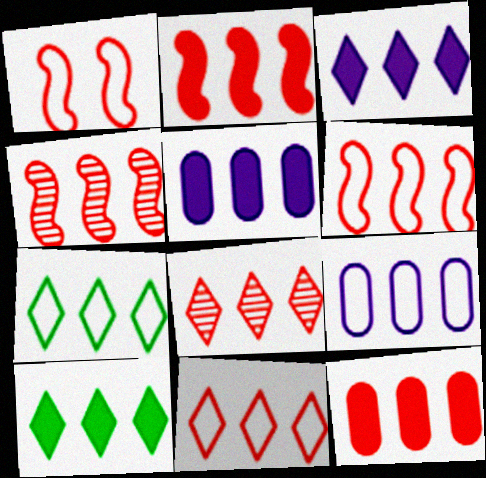[[2, 4, 6], 
[2, 5, 10], 
[3, 7, 8], 
[4, 5, 7], 
[4, 9, 10], 
[4, 11, 12], 
[6, 7, 9], 
[6, 8, 12]]